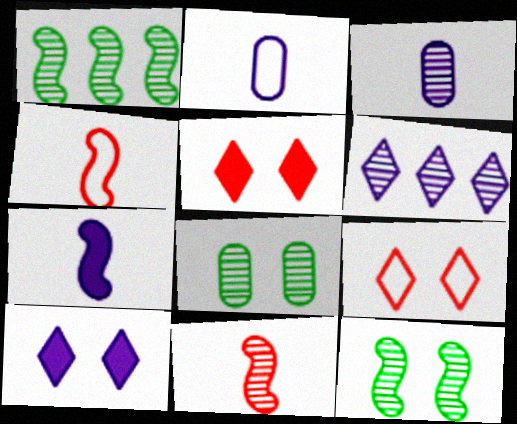[[1, 2, 5], 
[6, 8, 11]]